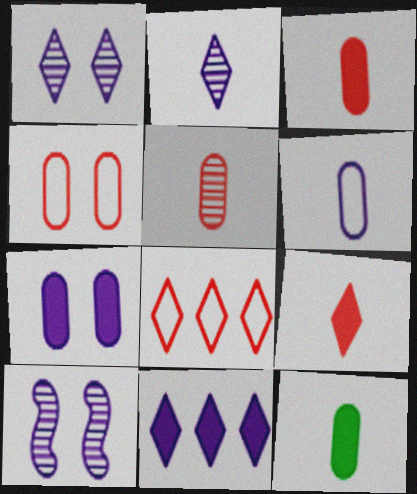[[5, 6, 12], 
[6, 10, 11], 
[8, 10, 12]]